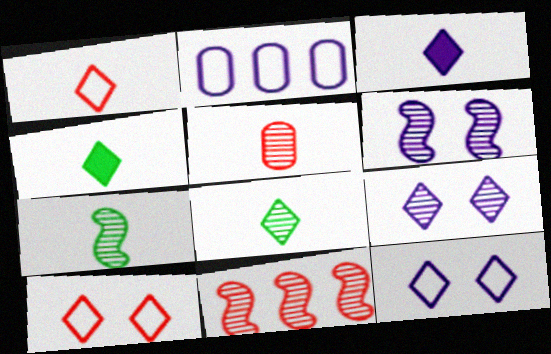[[1, 3, 8], 
[2, 3, 6], 
[6, 7, 11]]